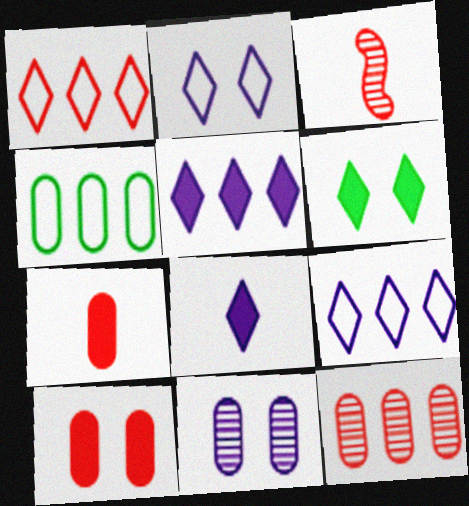[[1, 3, 10], 
[4, 7, 11]]